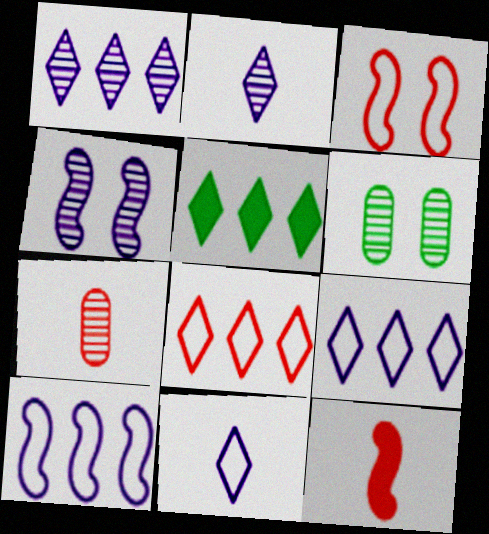[[1, 5, 8], 
[6, 9, 12]]